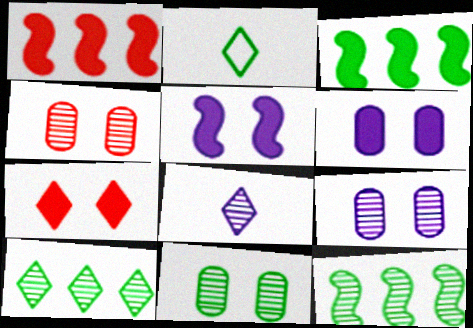[[1, 2, 9], 
[2, 3, 11], 
[4, 8, 12], 
[4, 9, 11]]